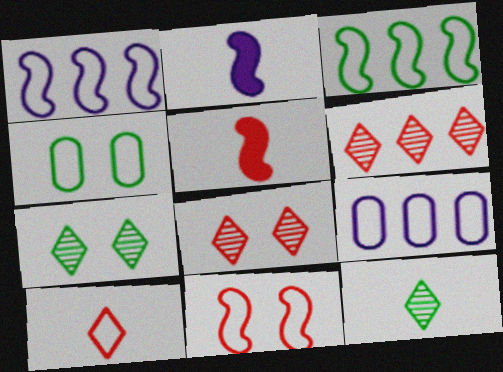[[1, 4, 10], 
[2, 4, 6], 
[5, 7, 9]]